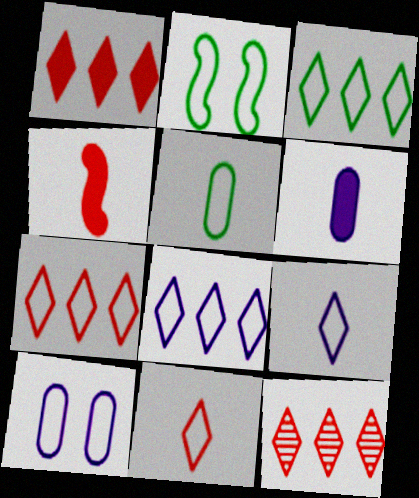[[1, 7, 12], 
[2, 3, 5], 
[2, 6, 12], 
[3, 7, 8]]